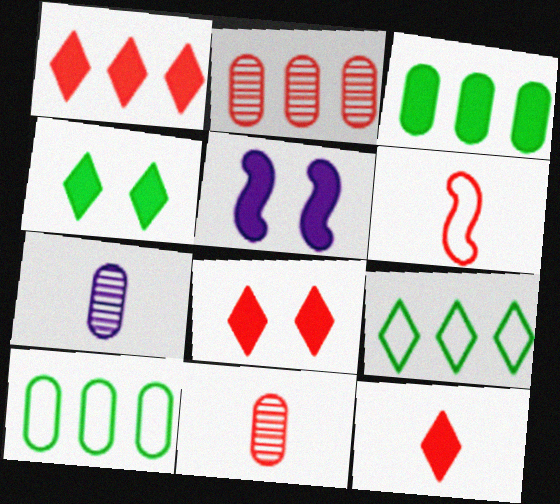[[1, 8, 12], 
[2, 6, 8], 
[3, 5, 12], 
[5, 9, 11], 
[6, 11, 12]]